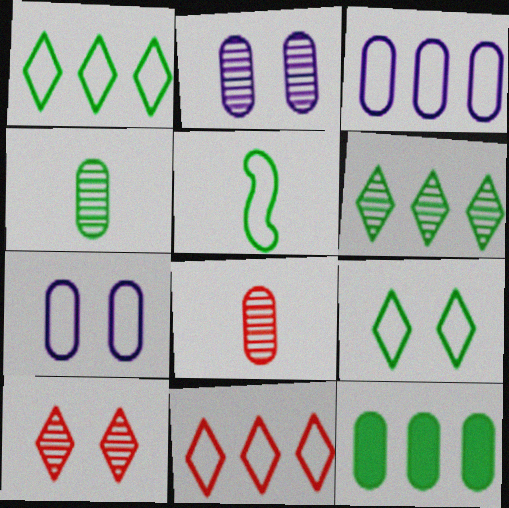[[5, 7, 11], 
[7, 8, 12]]